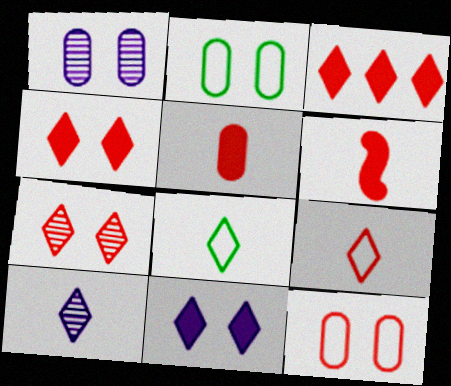[[3, 7, 9]]